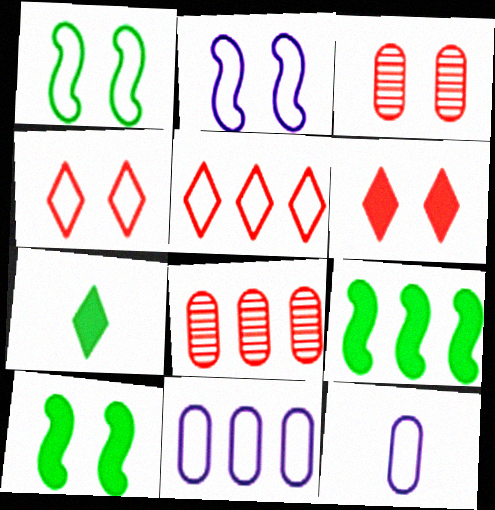[[1, 5, 12], 
[2, 7, 8]]